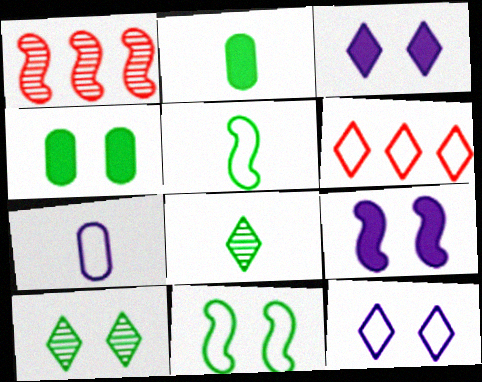[[1, 2, 12], 
[1, 5, 9], 
[2, 5, 8], 
[3, 6, 8], 
[4, 10, 11], 
[6, 7, 11]]